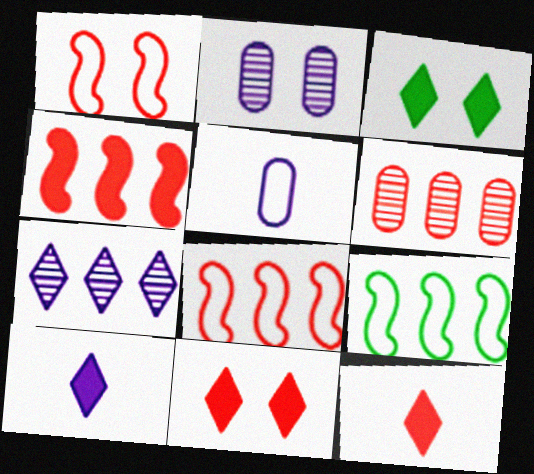[[1, 2, 3], 
[1, 6, 12], 
[2, 9, 12]]